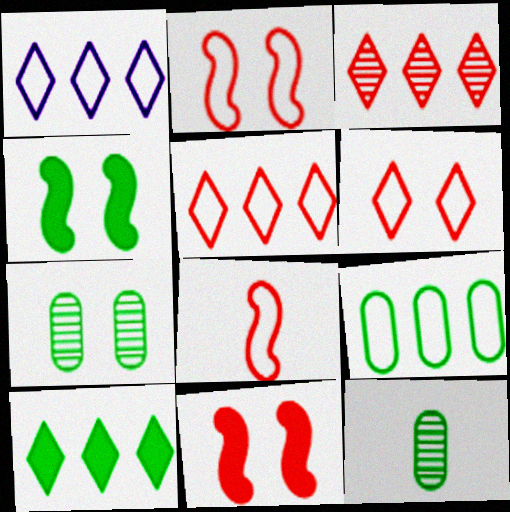[[1, 3, 10], 
[1, 11, 12]]